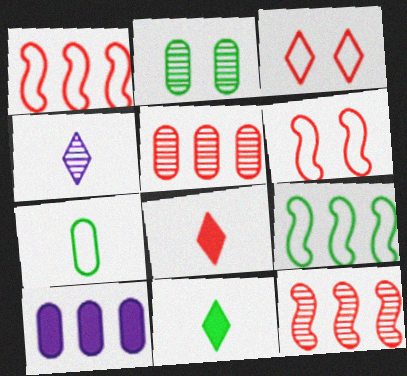[[2, 4, 12], 
[2, 9, 11], 
[5, 6, 8]]